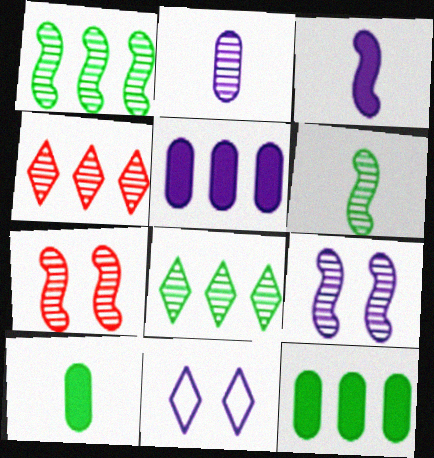[[2, 7, 8]]